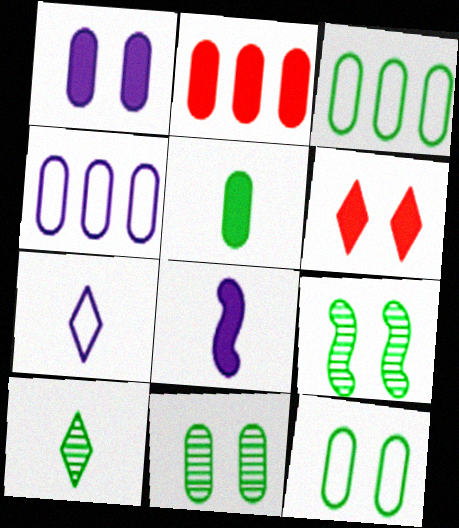[[1, 2, 5], 
[2, 7, 9], 
[3, 5, 11]]